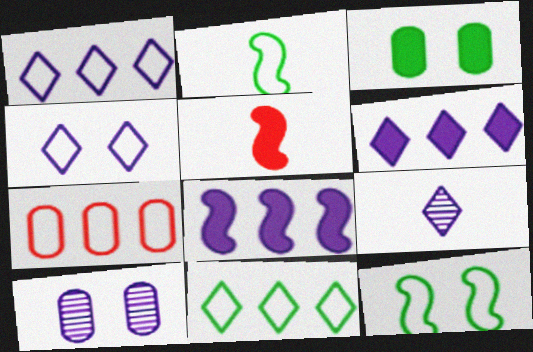[[2, 4, 7], 
[3, 5, 6], 
[4, 6, 9], 
[5, 10, 11]]